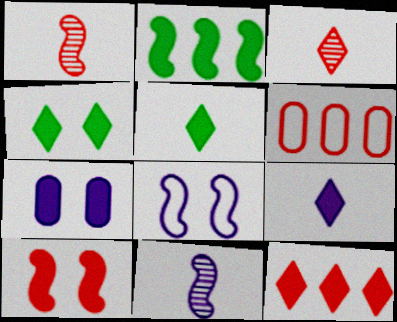[[1, 2, 8], 
[3, 6, 10], 
[4, 6, 11], 
[4, 7, 10], 
[4, 9, 12]]